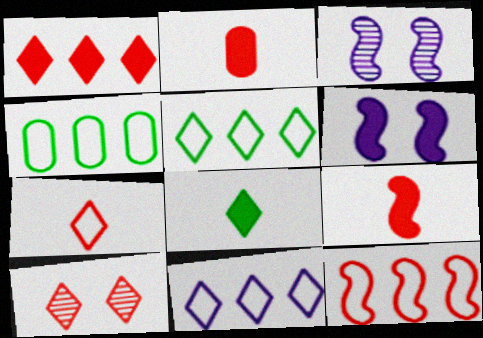[[1, 7, 10], 
[2, 3, 5], 
[2, 10, 12], 
[4, 11, 12], 
[8, 10, 11]]